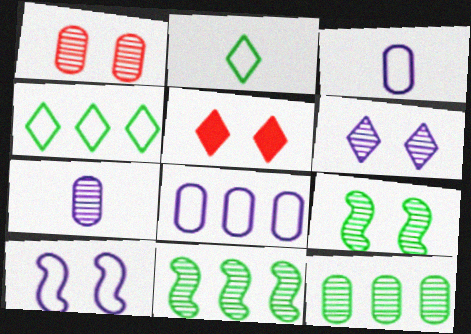[[1, 6, 9], 
[1, 7, 12], 
[3, 5, 11]]